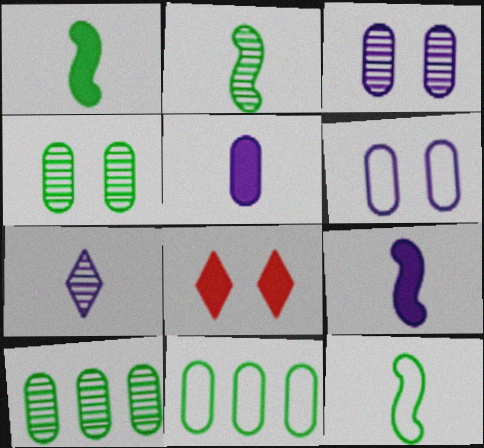[[1, 2, 12]]